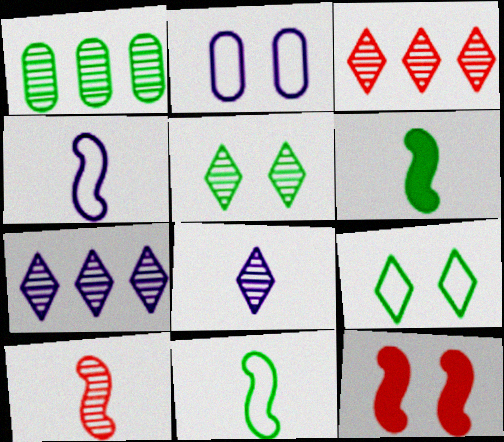[[1, 6, 9], 
[2, 3, 6], 
[2, 5, 12], 
[3, 5, 8], 
[4, 6, 10]]